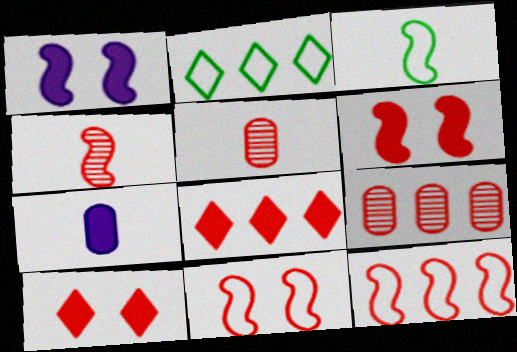[[1, 2, 5], 
[4, 6, 12], 
[5, 8, 11], 
[5, 10, 12], 
[8, 9, 12]]